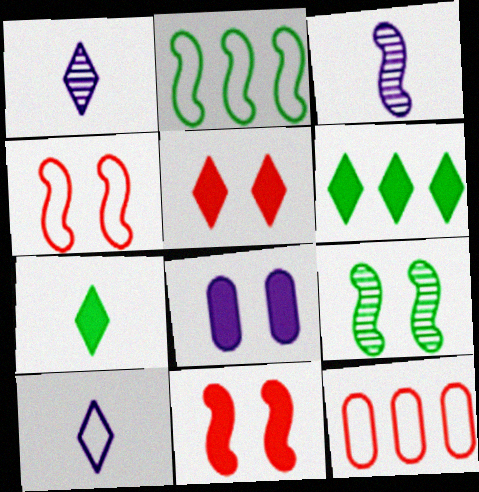[[2, 3, 11]]